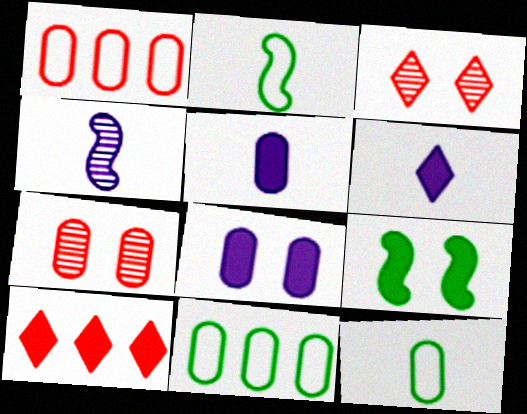[[5, 7, 11], 
[5, 9, 10]]